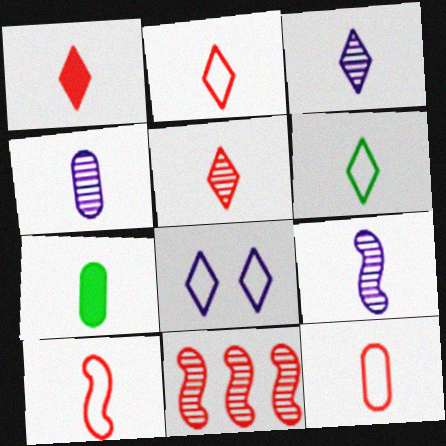[[1, 2, 5], 
[1, 3, 6], 
[2, 7, 9], 
[2, 10, 12], 
[3, 4, 9], 
[3, 7, 10], 
[4, 7, 12], 
[7, 8, 11]]